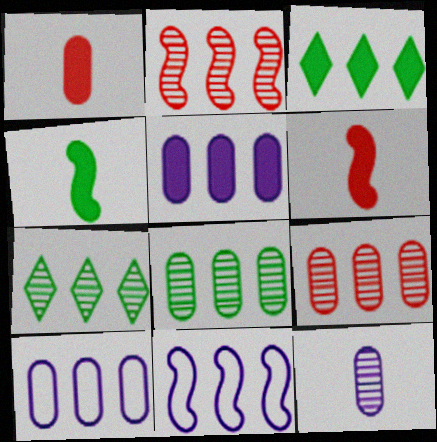[[2, 3, 10], 
[3, 9, 11]]